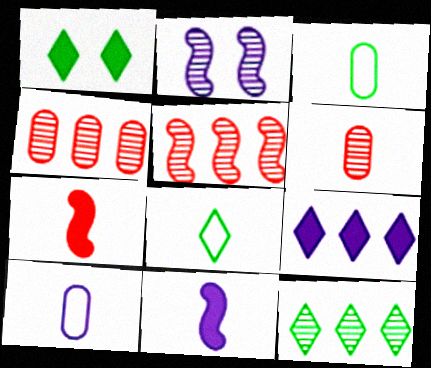[[1, 5, 10], 
[1, 8, 12], 
[2, 6, 12], 
[2, 9, 10], 
[6, 8, 11]]